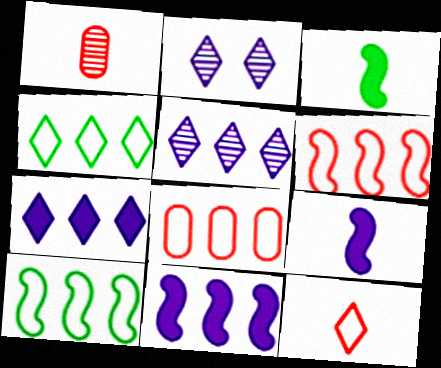[[2, 3, 8]]